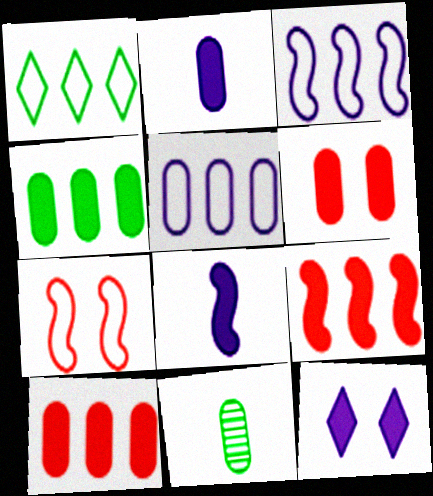[[2, 4, 6], 
[5, 6, 11]]